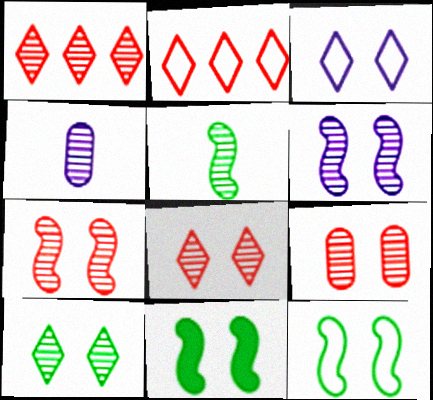[[2, 4, 11], 
[3, 9, 11], 
[6, 9, 10], 
[7, 8, 9]]